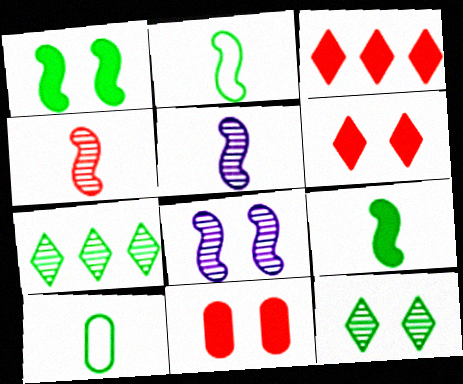[[1, 7, 10], 
[3, 8, 10]]